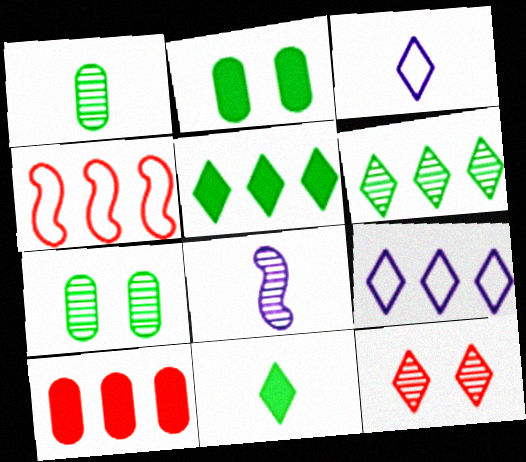[[3, 5, 12], 
[9, 11, 12]]